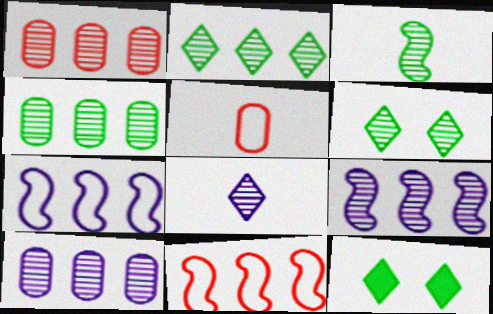[[1, 2, 9], 
[1, 4, 10], 
[3, 4, 6], 
[5, 9, 12]]